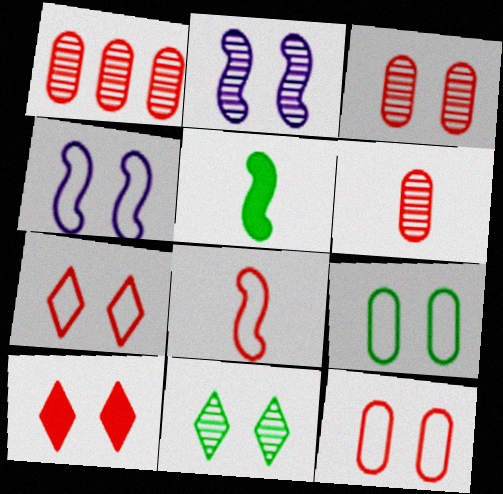[[1, 3, 6], 
[1, 8, 10], 
[2, 3, 11], 
[2, 9, 10], 
[4, 7, 9]]